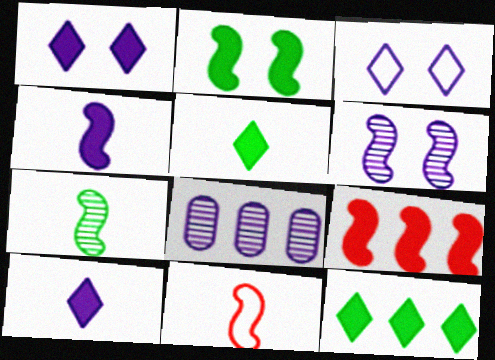[[2, 4, 9], 
[3, 4, 8], 
[4, 7, 11]]